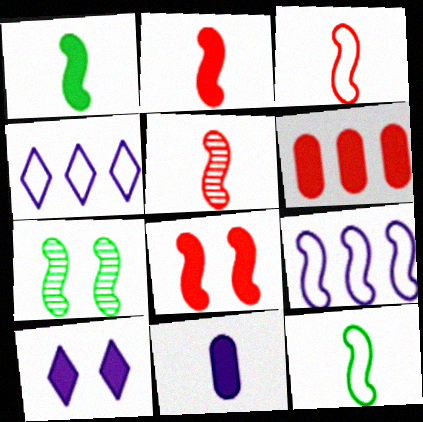[[1, 6, 10], 
[2, 3, 5], 
[2, 7, 9]]